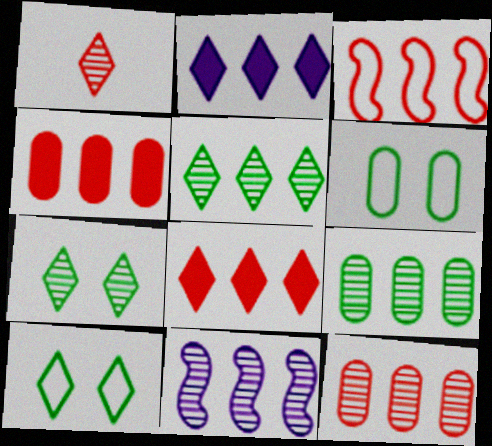[[1, 2, 10], 
[2, 3, 9], 
[3, 8, 12], 
[5, 11, 12]]